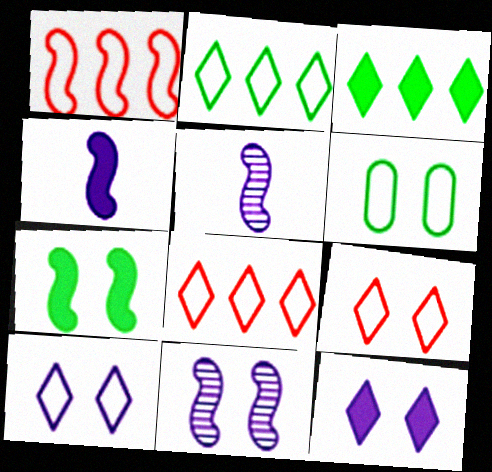[[1, 5, 7]]